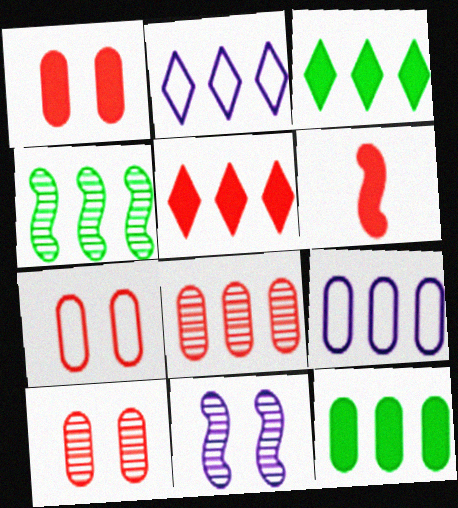[[1, 5, 6], 
[1, 7, 10], 
[4, 5, 9], 
[8, 9, 12]]